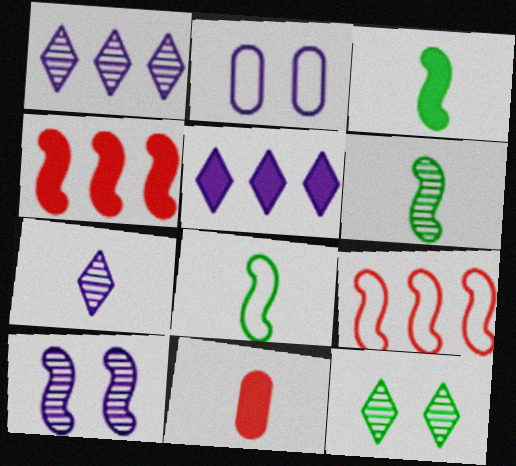[[3, 6, 8], 
[3, 9, 10], 
[4, 8, 10], 
[7, 8, 11]]